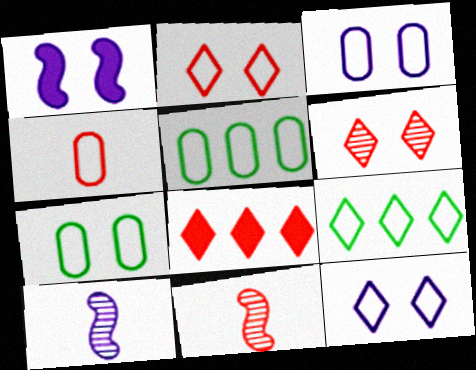[[1, 6, 7], 
[3, 4, 5], 
[7, 8, 10]]